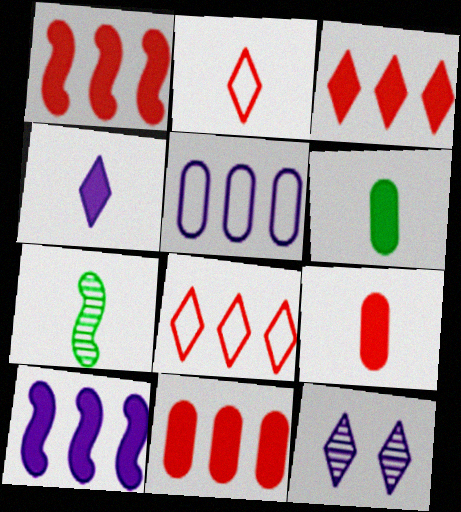[[1, 3, 11]]